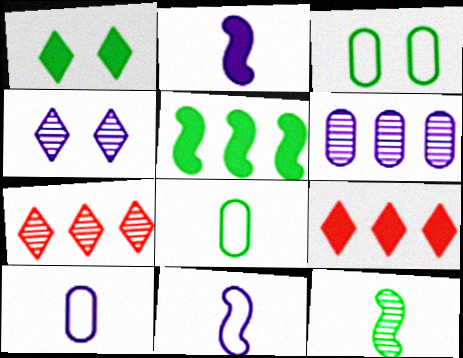[[2, 3, 7]]